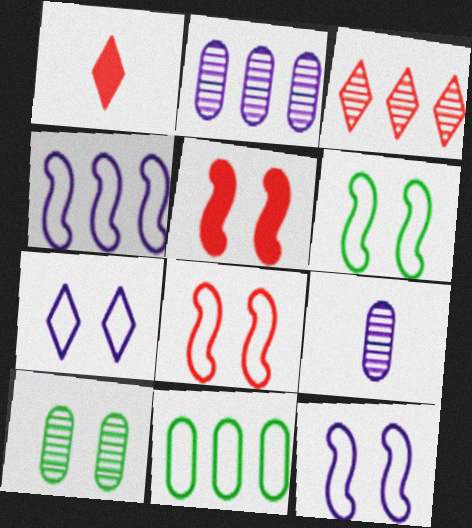[[1, 2, 6], 
[1, 4, 10], 
[5, 7, 10], 
[6, 8, 12]]